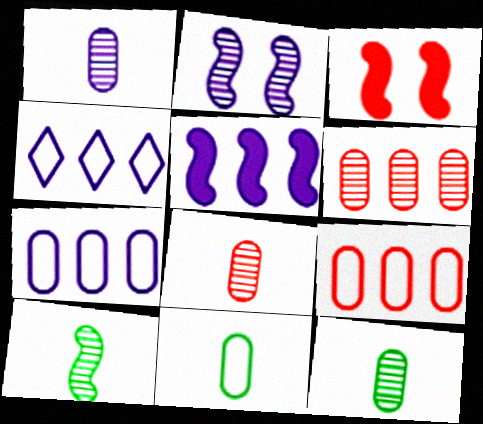[[1, 8, 12], 
[3, 4, 12]]